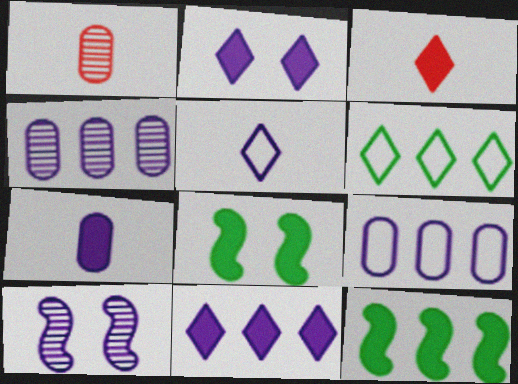[]